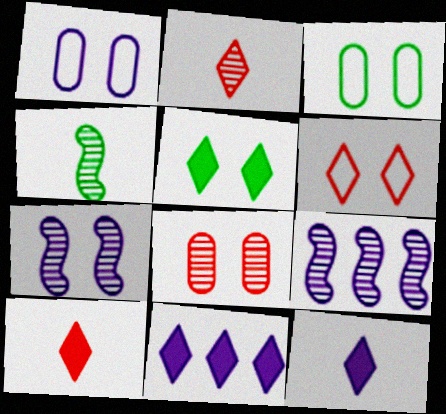[[1, 9, 12], 
[3, 9, 10], 
[5, 10, 11]]